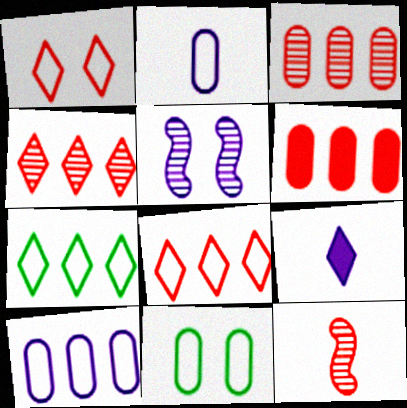[[1, 6, 12], 
[5, 9, 10]]